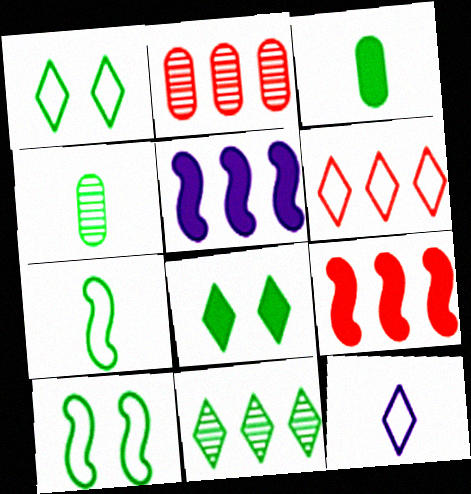[[1, 6, 12], 
[2, 6, 9], 
[3, 10, 11]]